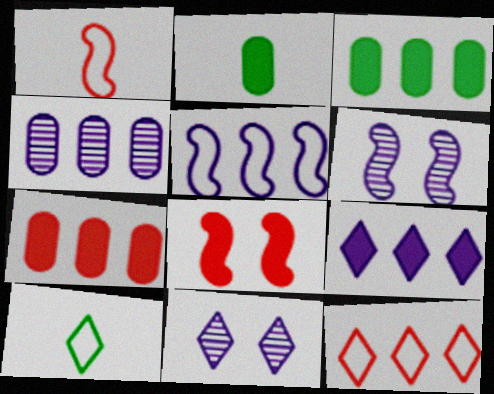[[1, 3, 11], 
[2, 6, 12], 
[2, 8, 9], 
[4, 5, 9], 
[4, 8, 10], 
[6, 7, 10]]